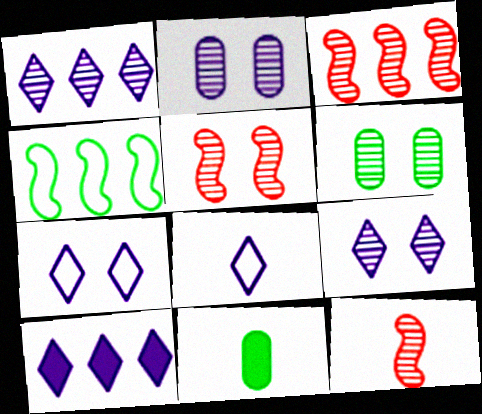[[1, 6, 12], 
[3, 5, 12], 
[3, 7, 11], 
[5, 6, 9], 
[8, 9, 10], 
[8, 11, 12]]